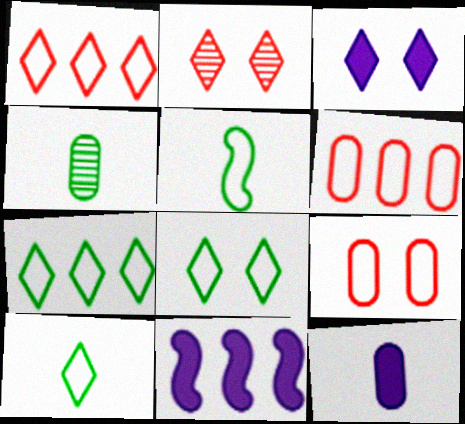[[2, 3, 8], 
[3, 11, 12], 
[7, 8, 10]]